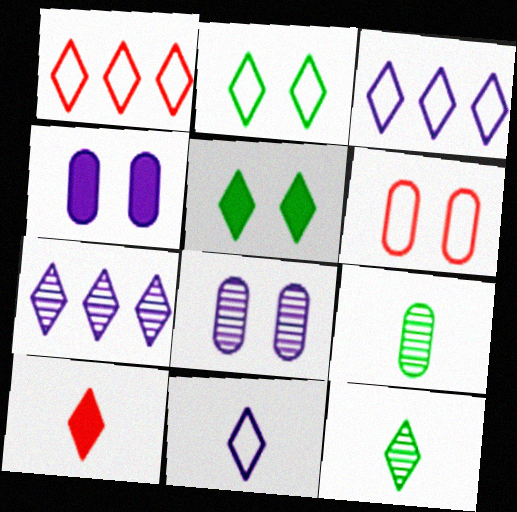[[1, 2, 11], 
[2, 7, 10], 
[10, 11, 12]]